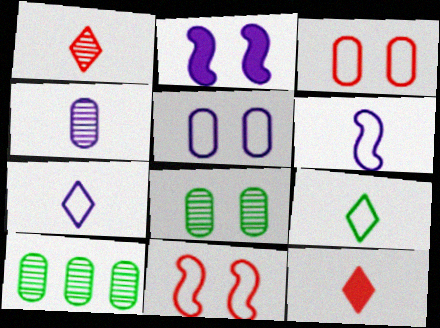[]